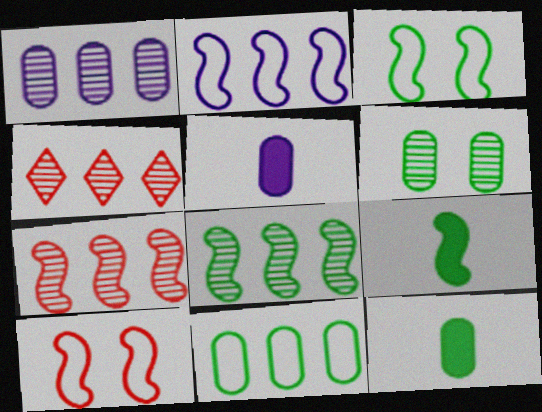[[1, 4, 8], 
[3, 4, 5], 
[3, 8, 9], 
[6, 11, 12]]